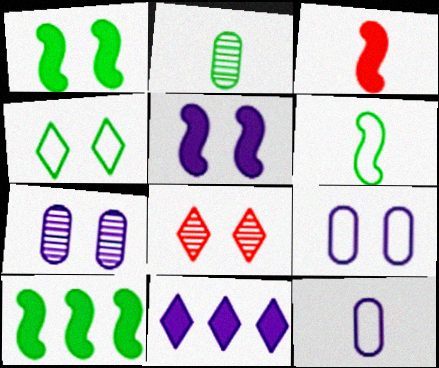[[1, 8, 9], 
[2, 4, 10], 
[3, 5, 10], 
[8, 10, 12]]